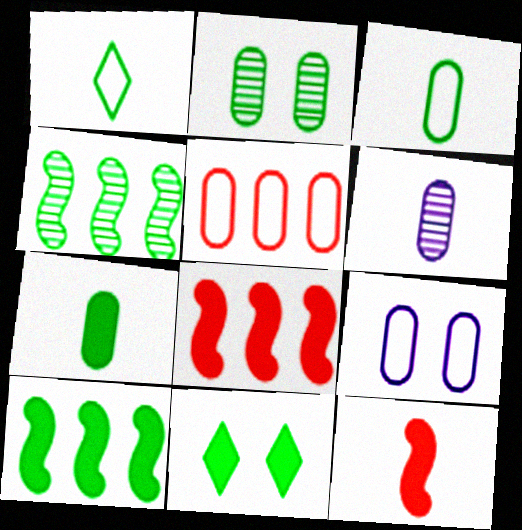[[1, 2, 10], 
[1, 6, 12], 
[3, 4, 11], 
[3, 5, 9], 
[7, 10, 11]]